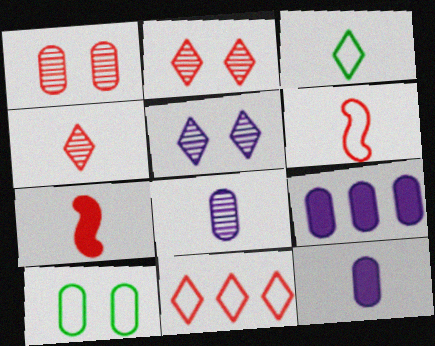[[1, 7, 11], 
[3, 7, 8]]